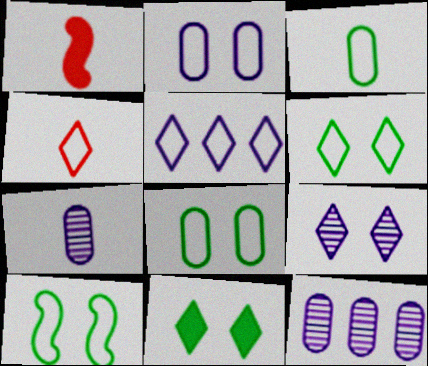[[1, 6, 12], 
[4, 5, 6], 
[6, 8, 10]]